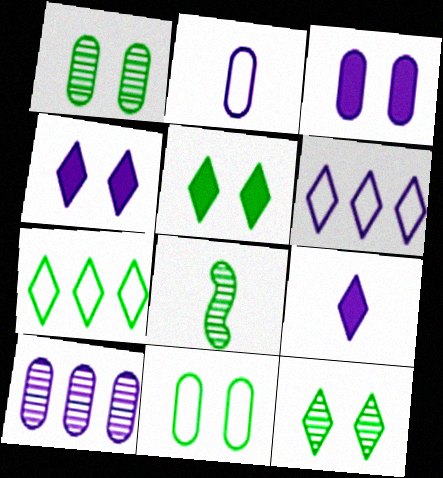[[2, 3, 10]]